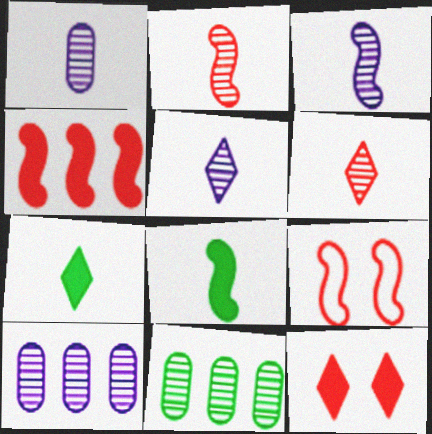[[1, 3, 5], 
[2, 4, 9], 
[7, 9, 10]]